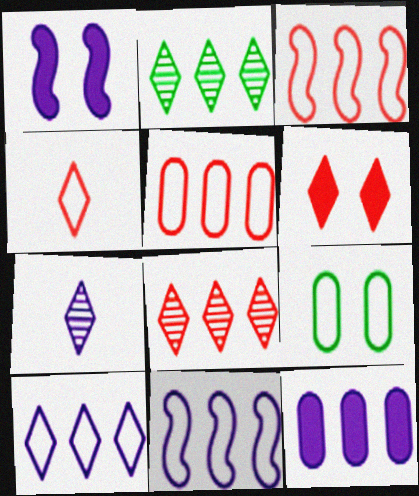[[2, 3, 12], 
[4, 6, 8], 
[4, 9, 11]]